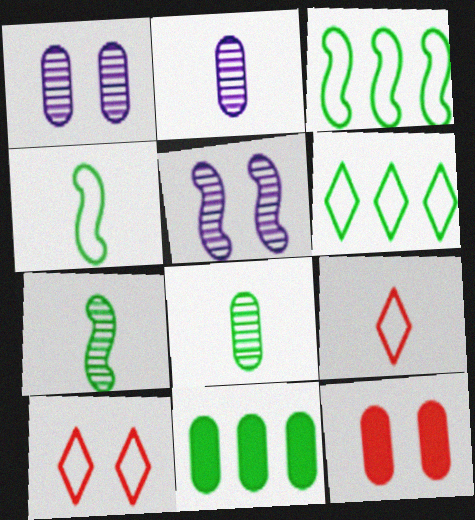[[5, 9, 11]]